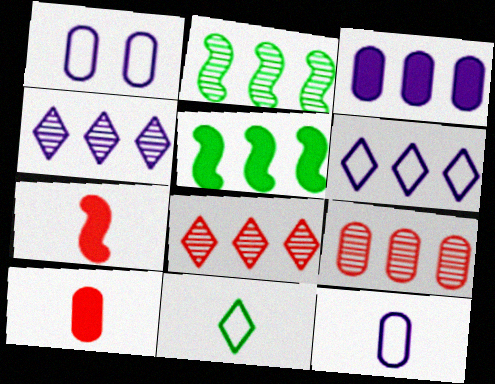[[2, 4, 9], 
[5, 6, 9]]